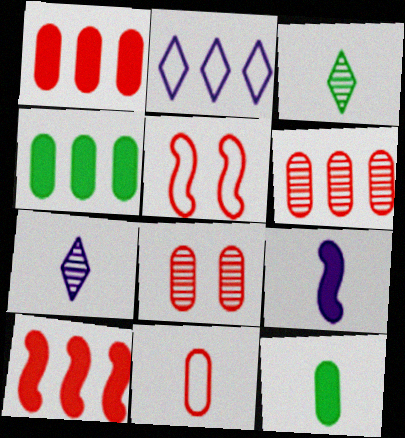[[1, 8, 11], 
[3, 9, 11], 
[4, 5, 7]]